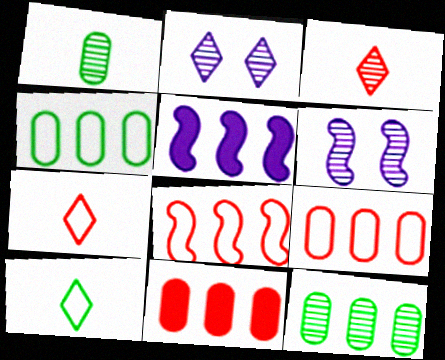[[3, 6, 12], 
[6, 10, 11]]